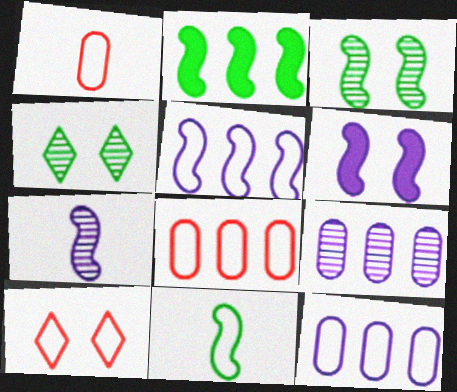[[2, 3, 11], 
[5, 6, 7], 
[10, 11, 12]]